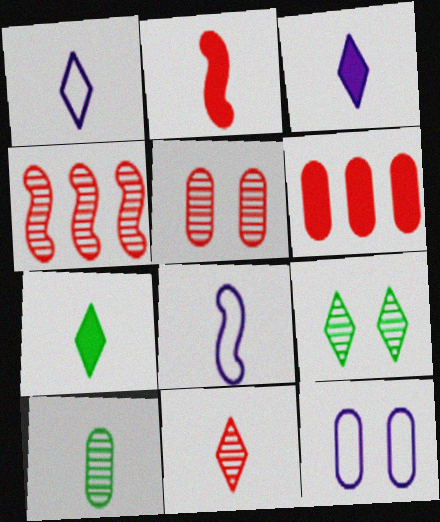[[1, 2, 10], 
[1, 7, 11], 
[4, 5, 11], 
[4, 7, 12], 
[6, 8, 9], 
[6, 10, 12]]